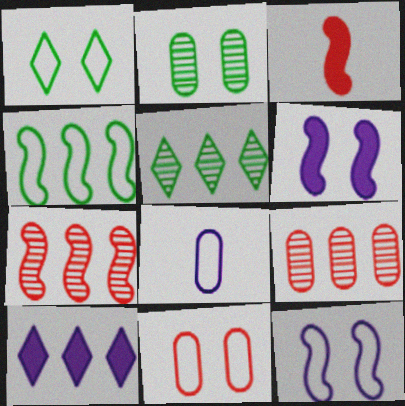[[1, 11, 12], 
[4, 9, 10]]